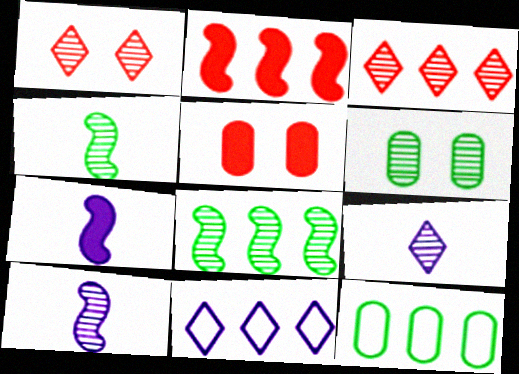[[1, 7, 12], 
[3, 6, 10], 
[4, 5, 11]]